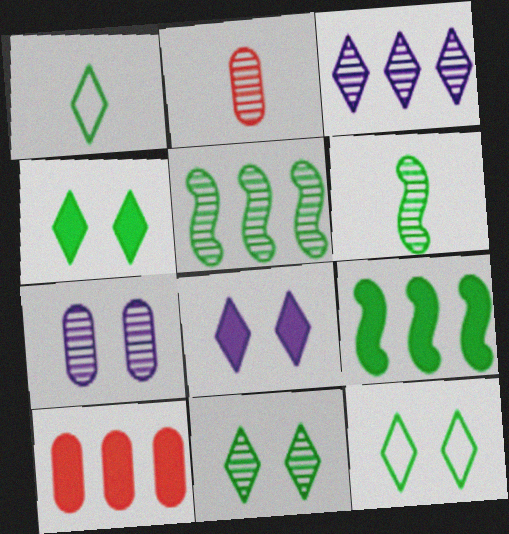[[4, 11, 12]]